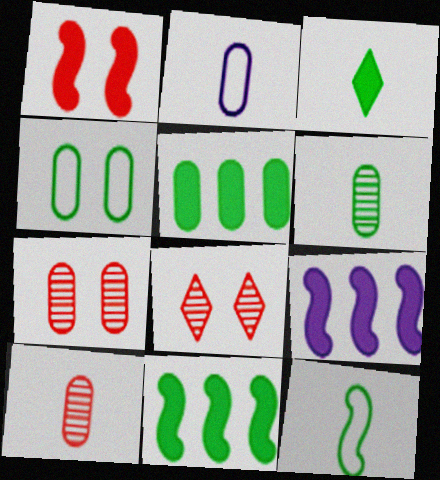[[2, 5, 7], 
[2, 8, 11], 
[3, 6, 12], 
[4, 5, 6]]